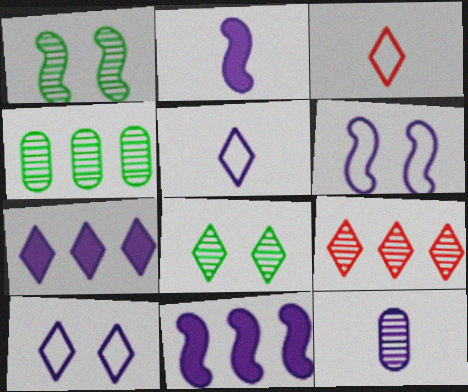[[1, 9, 12], 
[2, 5, 12], 
[3, 7, 8], 
[6, 7, 12], 
[10, 11, 12]]